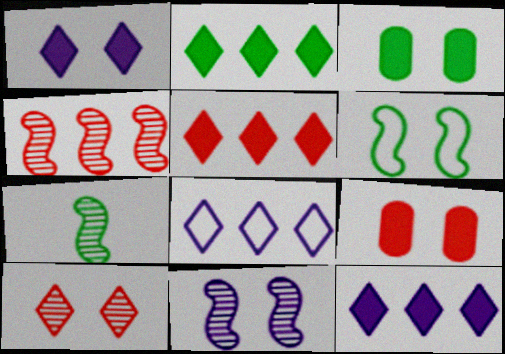[[2, 5, 12], 
[4, 7, 11], 
[7, 8, 9]]